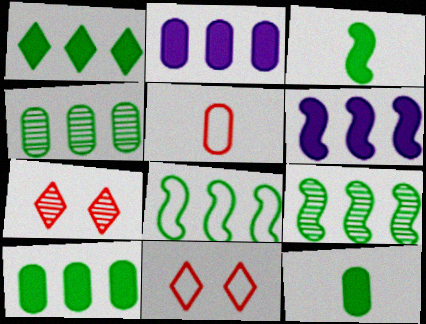[[1, 4, 8]]